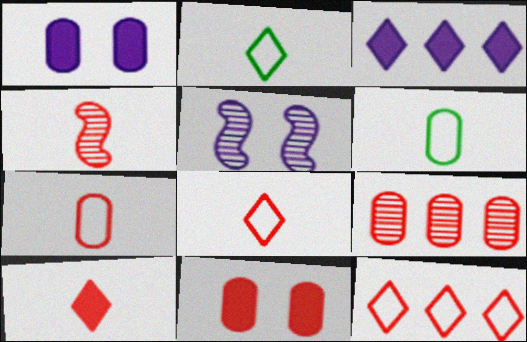[[1, 6, 9], 
[4, 7, 10], 
[4, 11, 12], 
[7, 9, 11]]